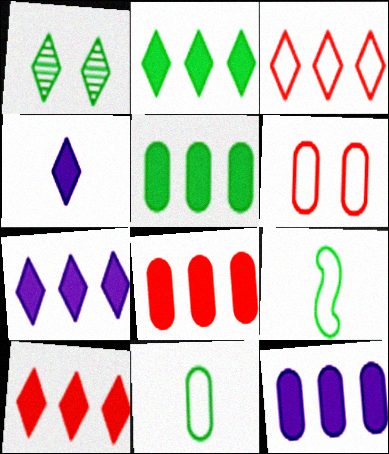[[1, 3, 4], 
[1, 5, 9], 
[2, 7, 10], 
[5, 8, 12]]